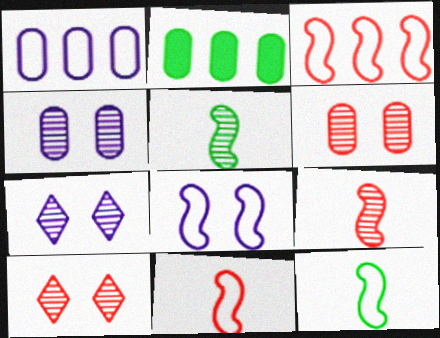[[2, 7, 11], 
[3, 8, 12]]